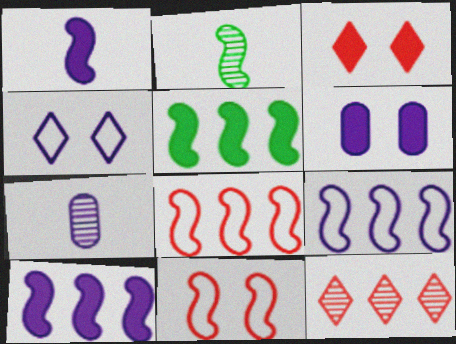[[2, 10, 11], 
[4, 7, 10]]